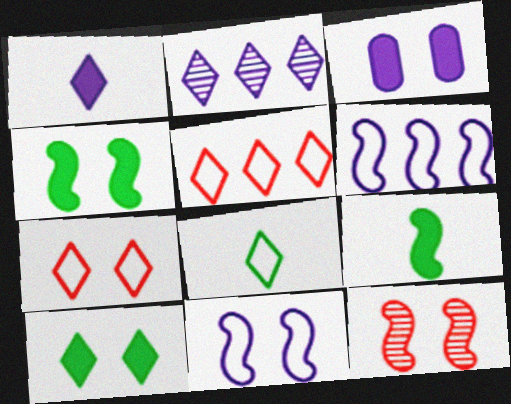[[4, 11, 12], 
[6, 9, 12]]